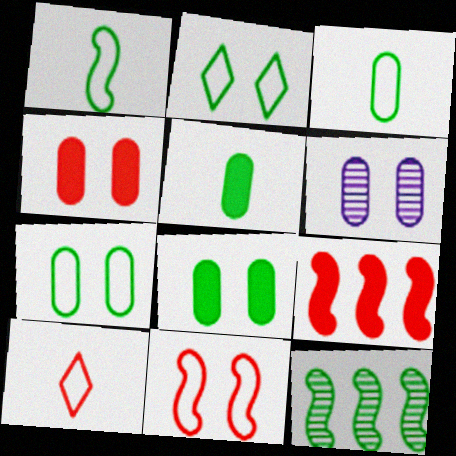[[2, 5, 12], 
[4, 6, 7]]